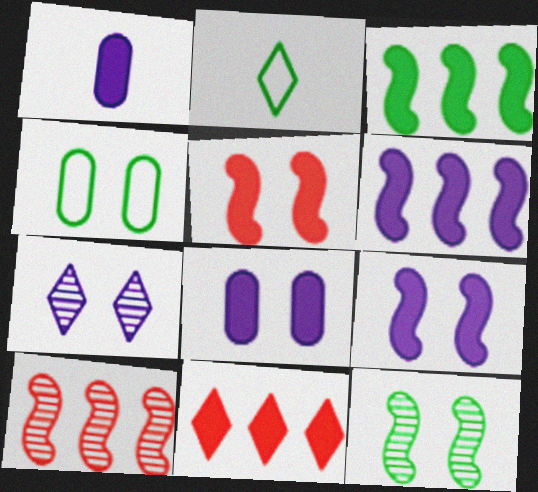[[2, 7, 11], 
[2, 8, 10], 
[4, 5, 7]]